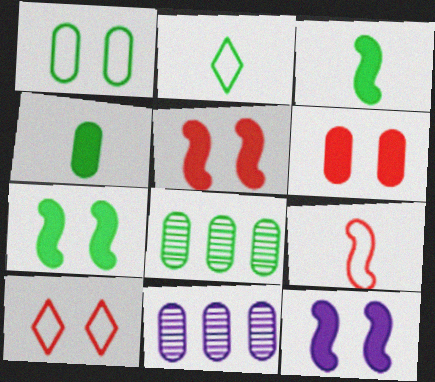[[1, 4, 8], 
[2, 5, 11], 
[2, 7, 8], 
[3, 10, 11], 
[5, 7, 12]]